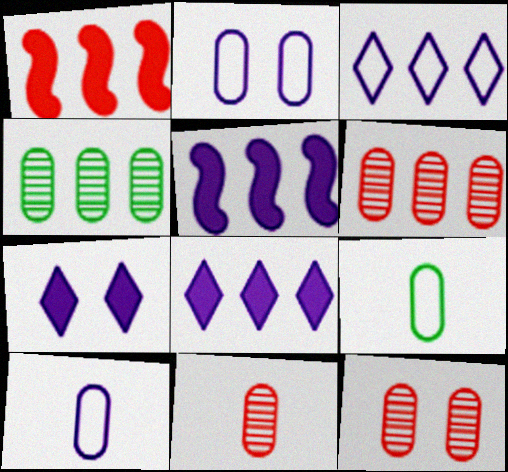[[1, 3, 4], 
[6, 11, 12]]